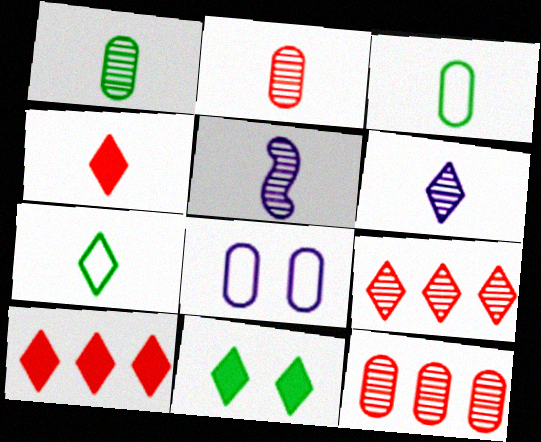[[3, 4, 5], 
[4, 6, 7]]